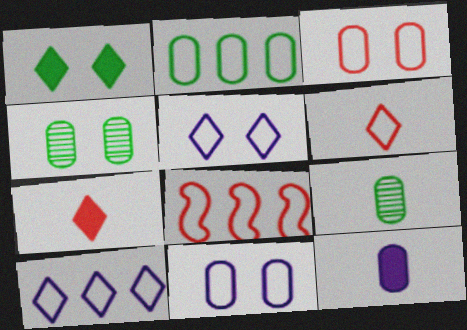[[2, 8, 10], 
[3, 6, 8]]